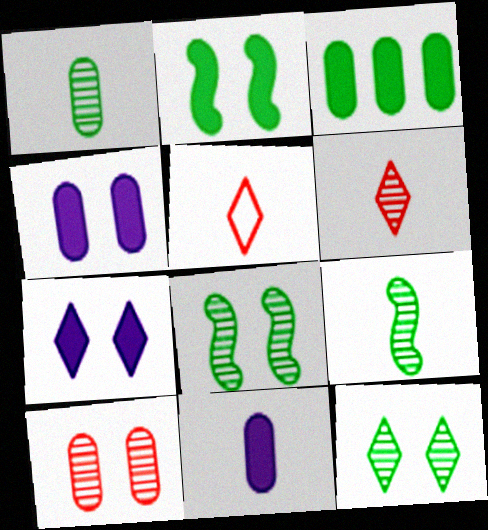[[5, 9, 11]]